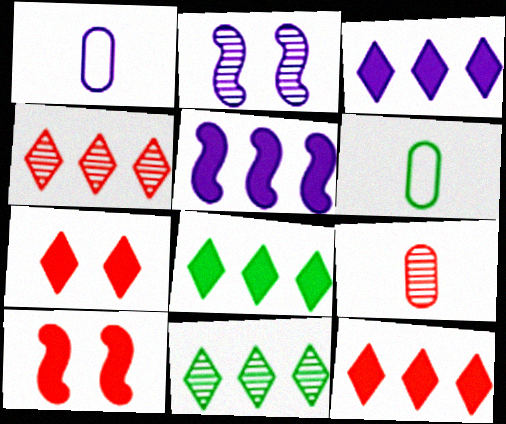[[1, 2, 3], 
[1, 10, 11], 
[2, 6, 12], 
[2, 9, 11], 
[3, 8, 12]]